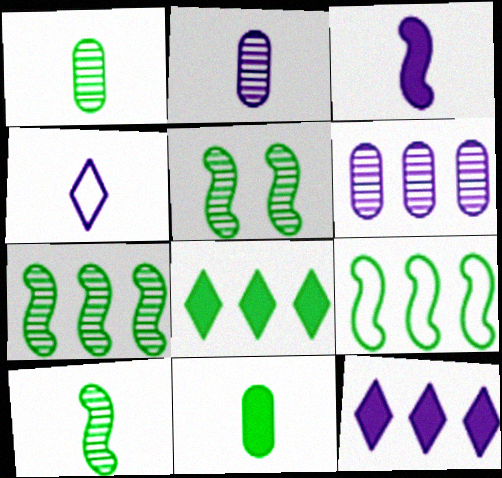[[2, 3, 4], 
[5, 7, 10]]